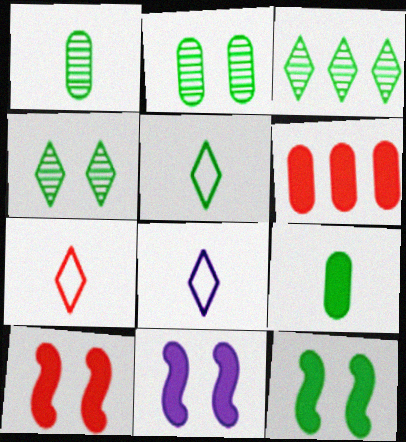[[5, 7, 8], 
[10, 11, 12]]